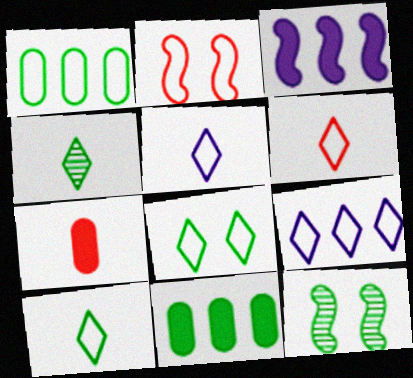[[1, 2, 5], 
[5, 6, 10], 
[6, 8, 9], 
[7, 9, 12], 
[10, 11, 12]]